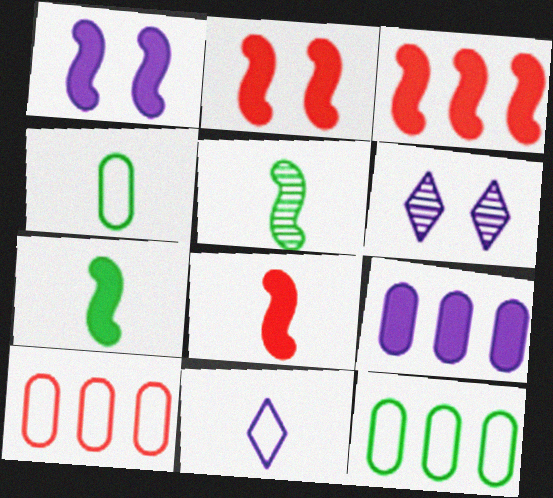[[1, 3, 7], 
[2, 3, 8], 
[3, 4, 6], 
[6, 7, 10], 
[6, 8, 12]]